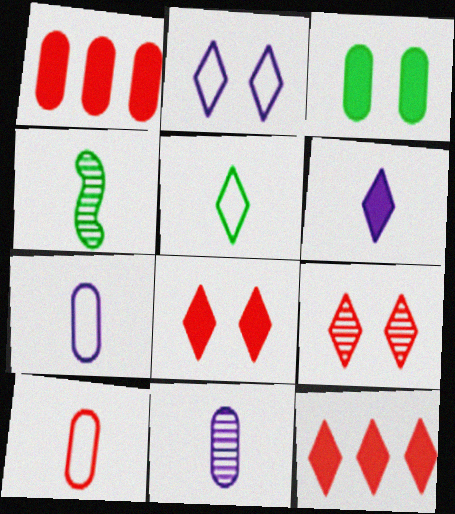[[1, 2, 4], 
[4, 6, 10]]